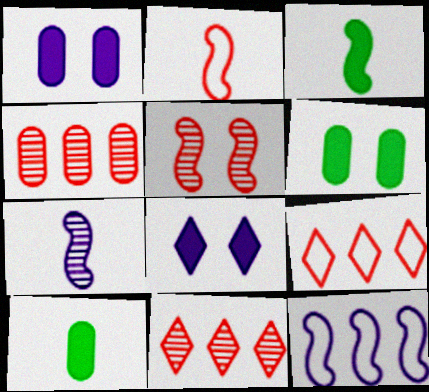[[2, 3, 7], 
[3, 5, 12], 
[6, 7, 9]]